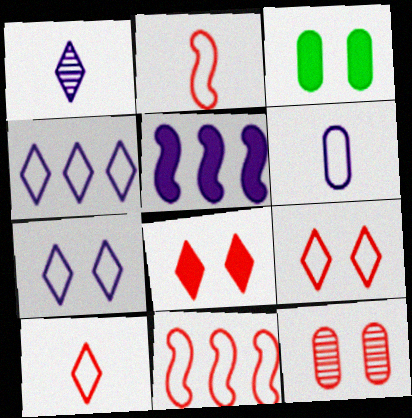[[1, 3, 11]]